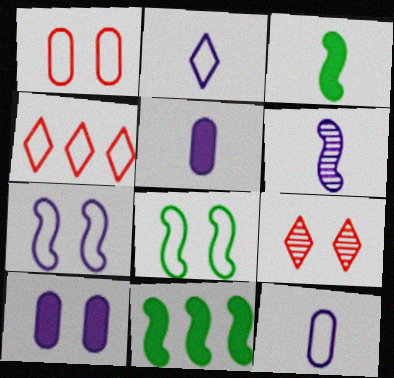[[2, 5, 6], 
[4, 8, 12], 
[8, 9, 10], 
[9, 11, 12]]